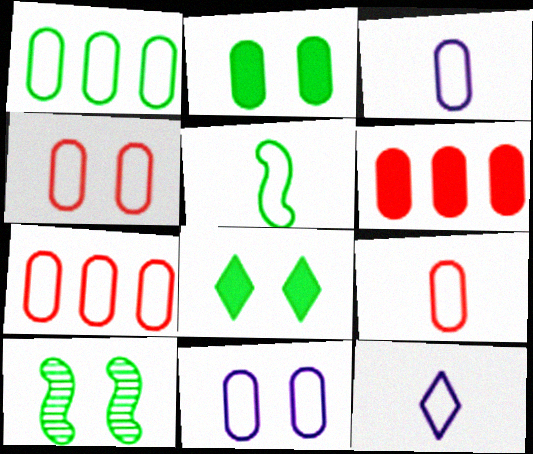[[1, 3, 4], 
[1, 9, 11], 
[4, 7, 9], 
[5, 9, 12], 
[6, 10, 12]]